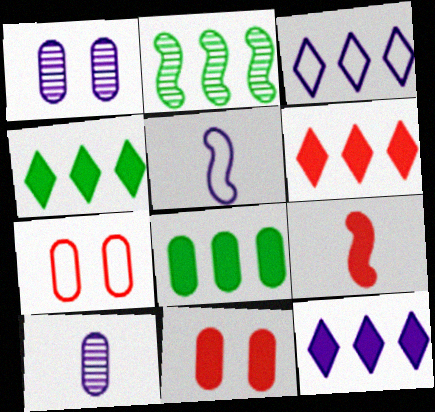[[1, 5, 12], 
[4, 6, 12], 
[6, 9, 11], 
[7, 8, 10]]